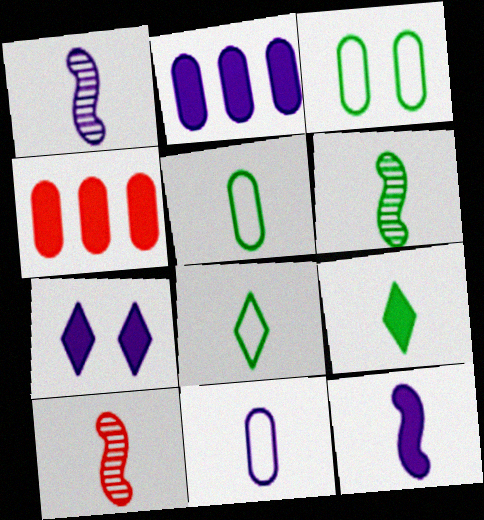[[1, 6, 10], 
[2, 7, 12], 
[5, 6, 9], 
[9, 10, 11]]